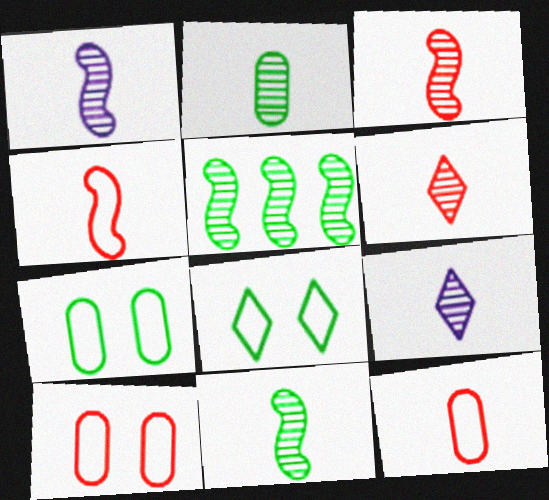[[1, 2, 6], 
[1, 3, 11], 
[2, 3, 9]]